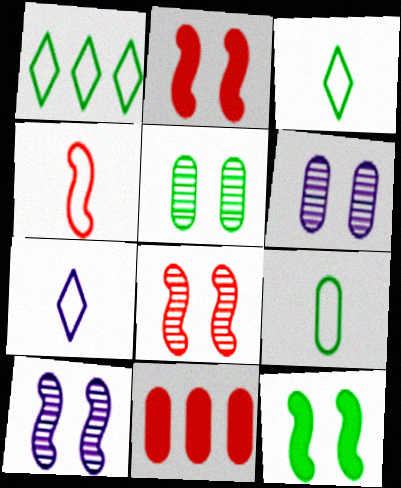[[3, 10, 11], 
[4, 7, 9], 
[6, 9, 11]]